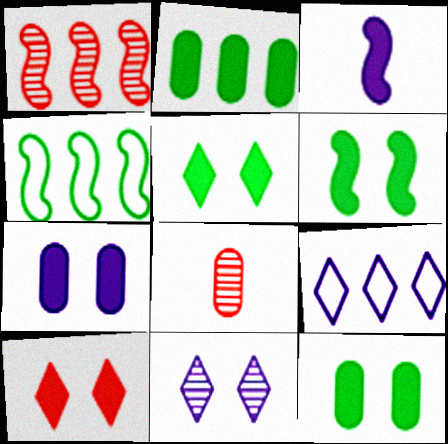[[1, 2, 9], 
[2, 3, 10], 
[5, 6, 12], 
[6, 7, 10], 
[6, 8, 9]]